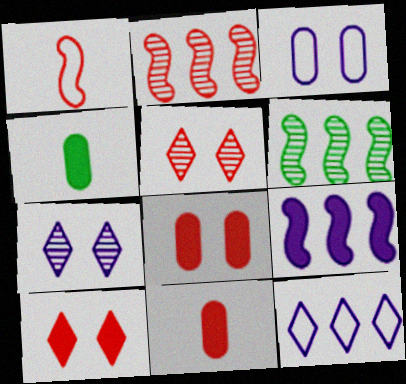[[4, 9, 10]]